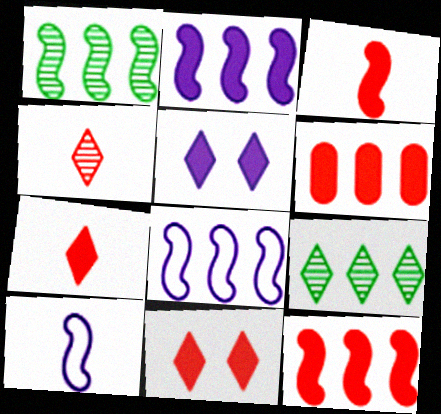[[1, 8, 12], 
[3, 6, 11], 
[6, 8, 9]]